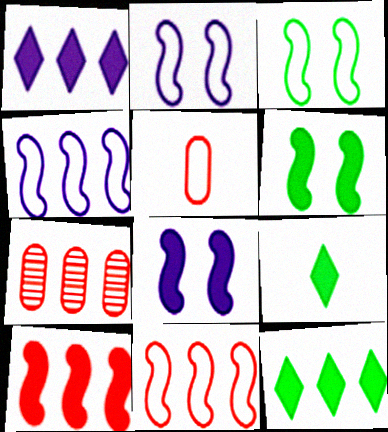[[2, 7, 9], 
[4, 7, 12]]